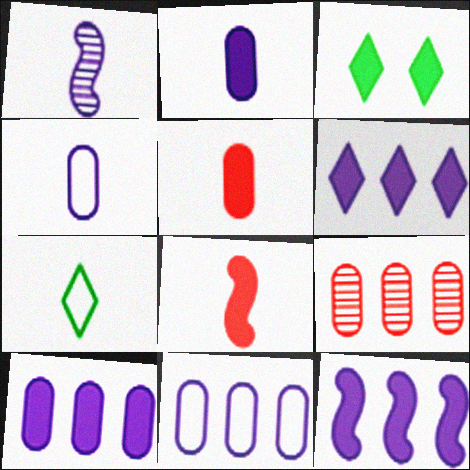[[1, 5, 7], 
[3, 5, 12], 
[3, 8, 10], 
[6, 10, 12]]